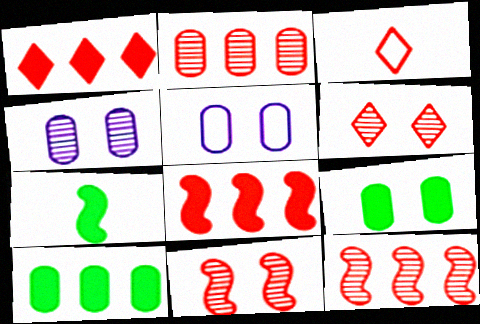[[1, 3, 6]]